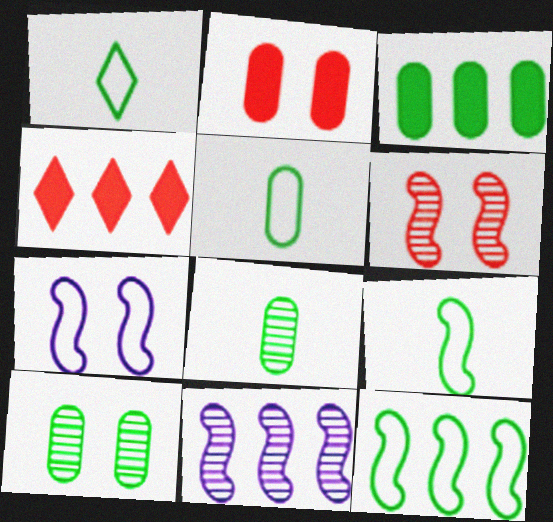[[1, 2, 11], 
[1, 5, 9], 
[3, 5, 10], 
[4, 7, 8]]